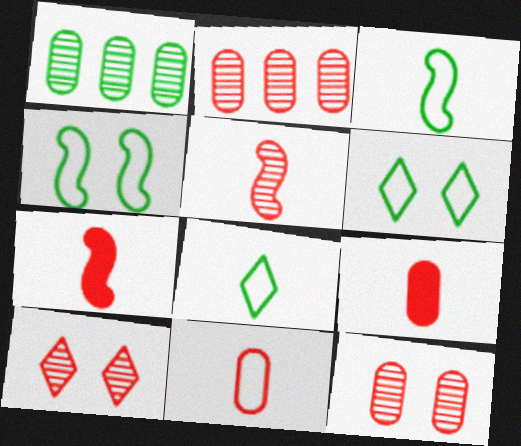[[2, 5, 10]]